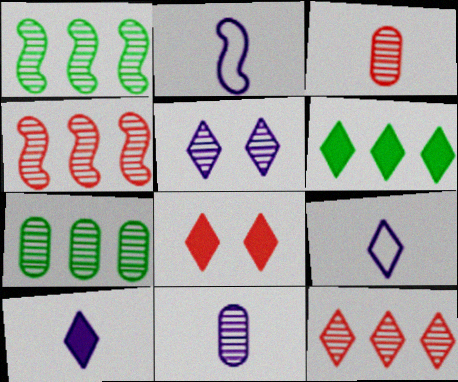[[1, 3, 5], 
[2, 7, 8], 
[2, 10, 11], 
[6, 8, 10]]